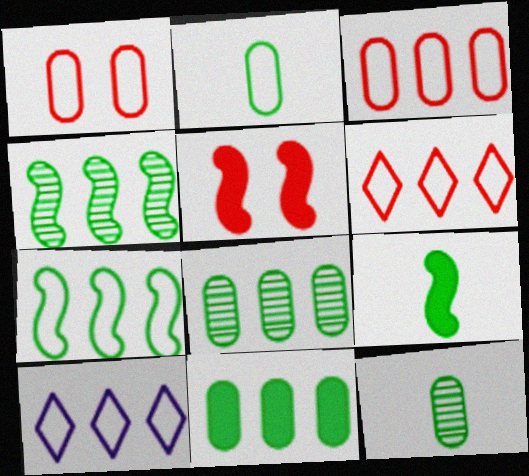[[3, 7, 10], 
[5, 10, 12]]